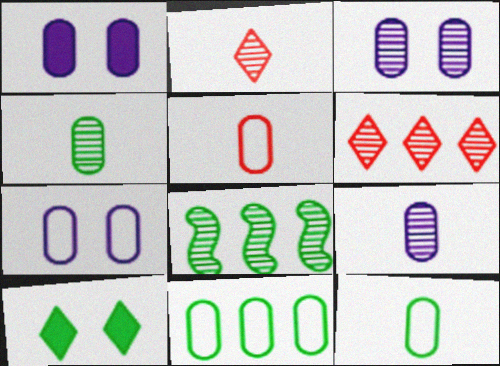[[1, 3, 7], 
[2, 3, 8], 
[5, 7, 11], 
[8, 10, 12]]